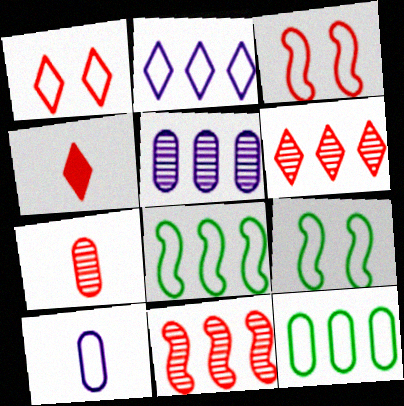[[1, 4, 6], 
[1, 8, 10], 
[4, 5, 9]]